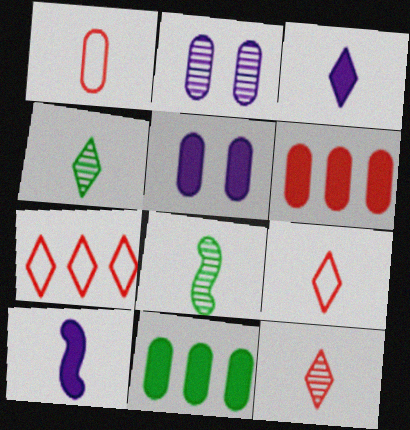[[1, 2, 11], 
[1, 3, 8], 
[1, 4, 10], 
[3, 4, 9], 
[5, 7, 8]]